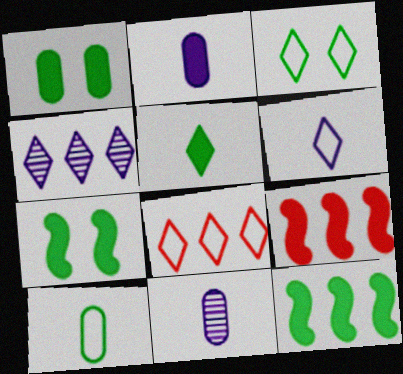[[1, 5, 12], 
[3, 6, 8], 
[3, 9, 11], 
[7, 8, 11]]